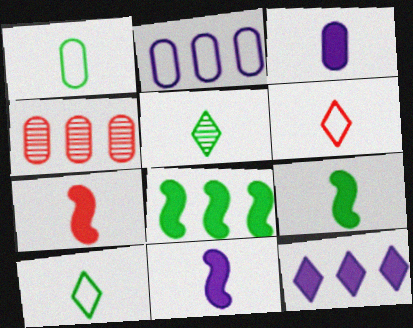[[1, 5, 9], 
[7, 9, 11]]